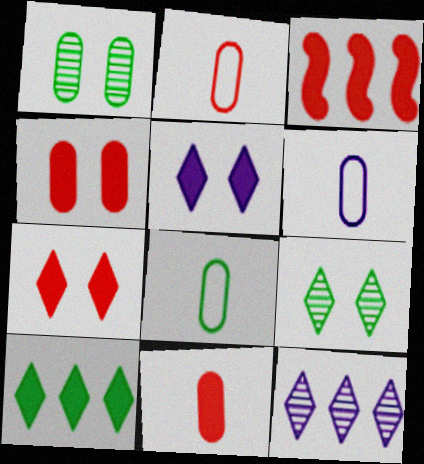[[2, 6, 8], 
[3, 6, 9], 
[3, 7, 11]]